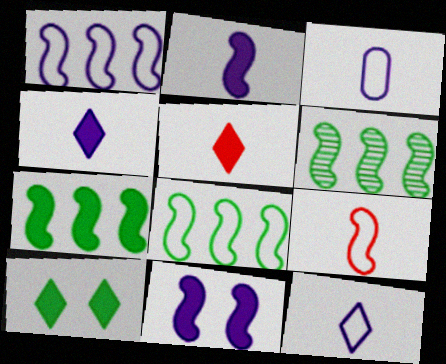[[6, 7, 8], 
[6, 9, 11]]